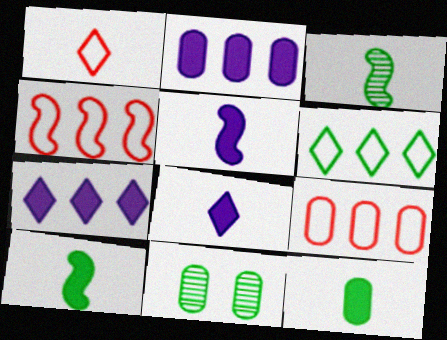[[4, 8, 11], 
[6, 10, 11]]